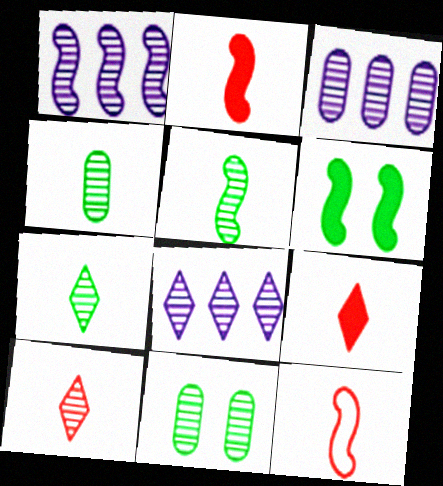[[1, 3, 8], 
[1, 6, 12], 
[1, 10, 11], 
[4, 5, 7]]